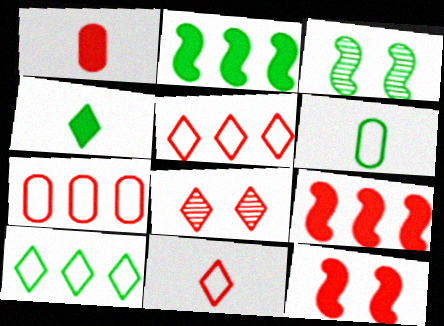[]